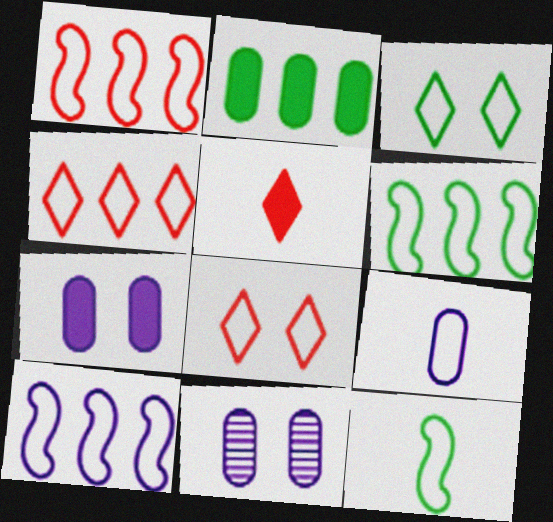[[1, 3, 9], 
[1, 6, 10], 
[5, 6, 11], 
[6, 8, 9]]